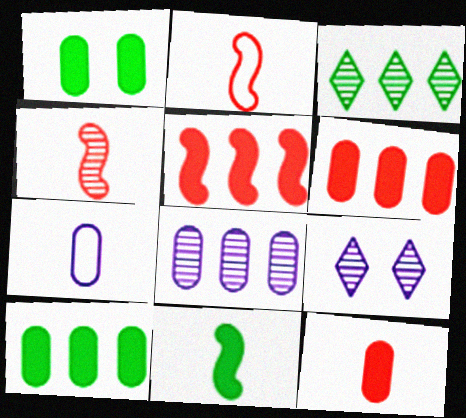[[2, 9, 10]]